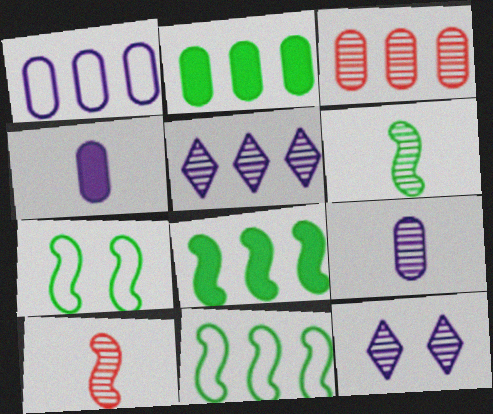[[1, 2, 3], 
[3, 6, 12], 
[6, 7, 8]]